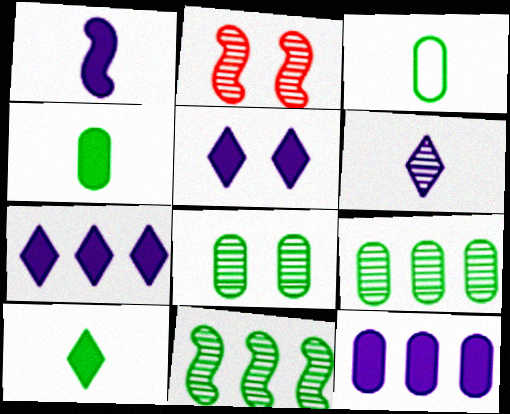[[1, 5, 12], 
[2, 3, 7], 
[2, 6, 9]]